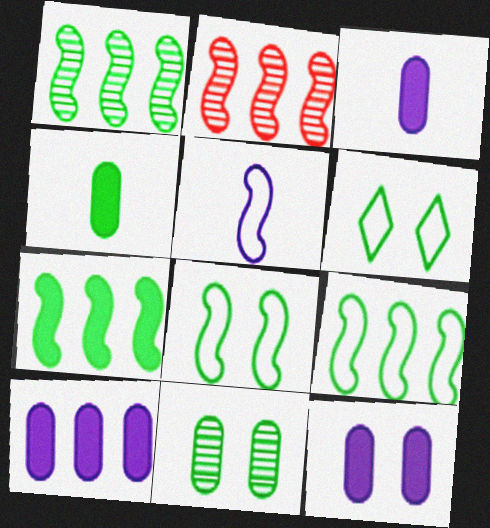[[1, 4, 6], 
[1, 7, 9], 
[2, 3, 6], 
[3, 10, 12]]